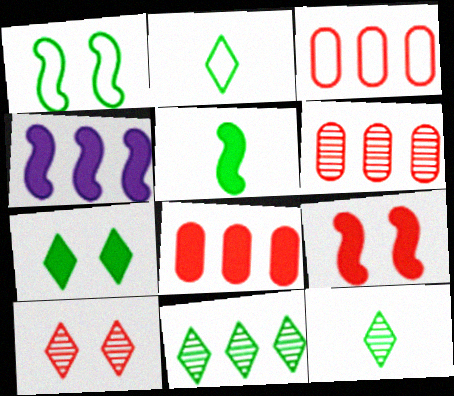[[2, 7, 11], 
[3, 4, 11], 
[3, 6, 8], 
[4, 5, 9]]